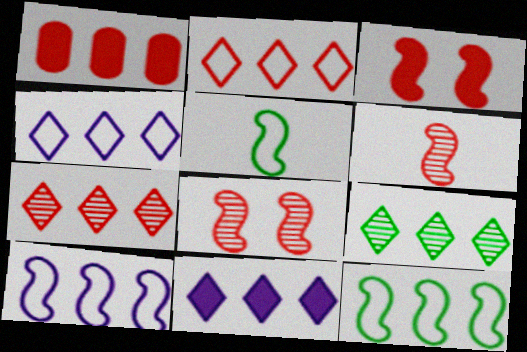[[1, 9, 10], 
[2, 9, 11]]